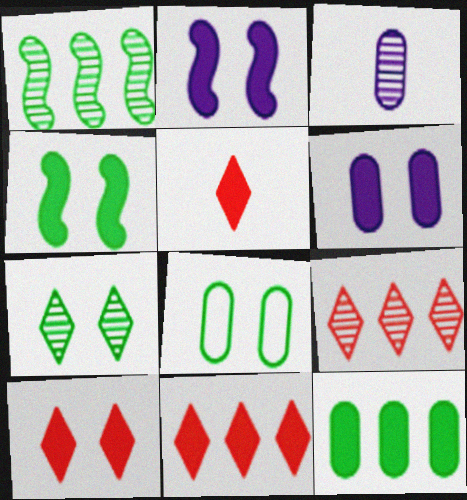[[2, 5, 12], 
[4, 6, 10], 
[4, 7, 8], 
[5, 10, 11]]